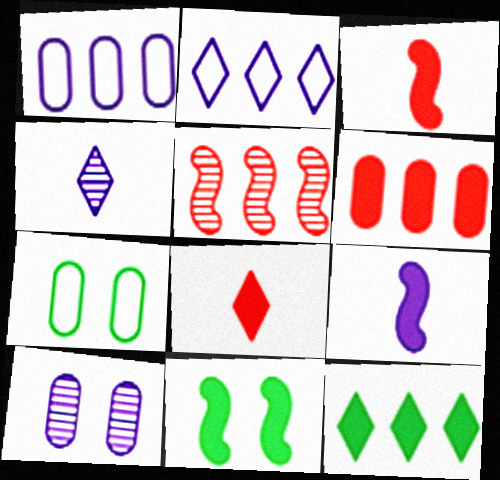[[1, 5, 12], 
[2, 9, 10]]